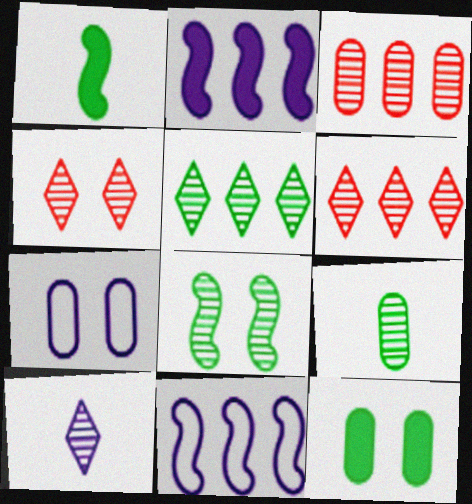[[1, 6, 7], 
[2, 7, 10], 
[3, 8, 10], 
[4, 5, 10], 
[5, 8, 9]]